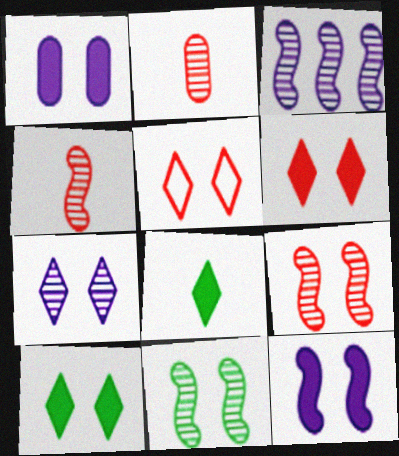[[1, 5, 11], 
[3, 4, 11], 
[5, 7, 10]]